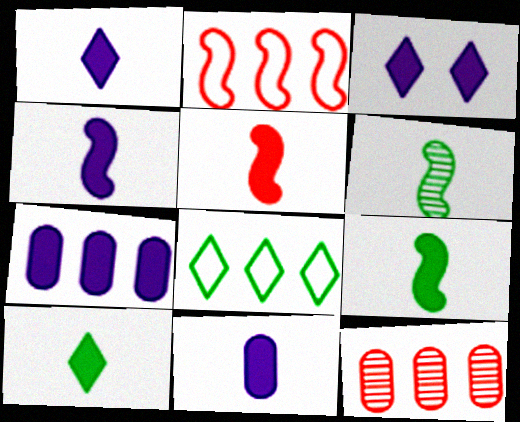[[1, 4, 11], 
[3, 4, 7], 
[4, 5, 9], 
[5, 10, 11]]